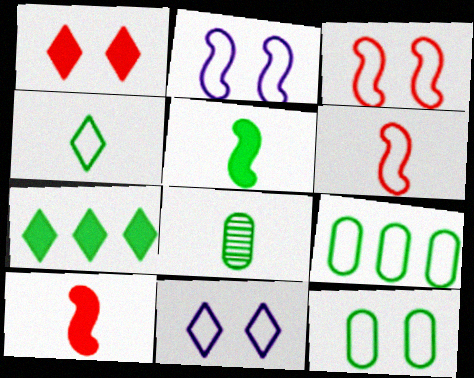[[3, 11, 12], 
[4, 5, 8], 
[6, 9, 11]]